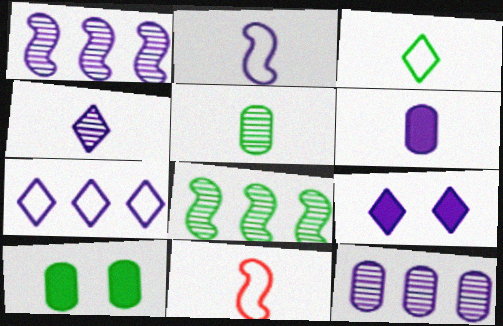[[2, 4, 6], 
[2, 9, 12], 
[3, 8, 10], 
[4, 7, 9]]